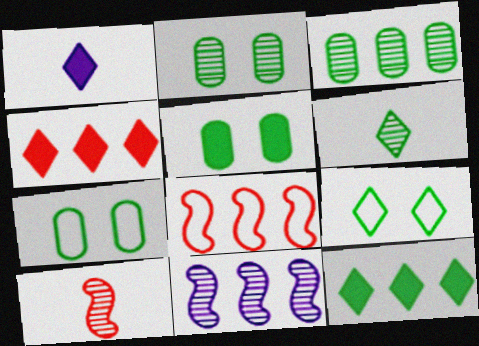[[1, 2, 8], 
[2, 5, 7], 
[6, 9, 12]]